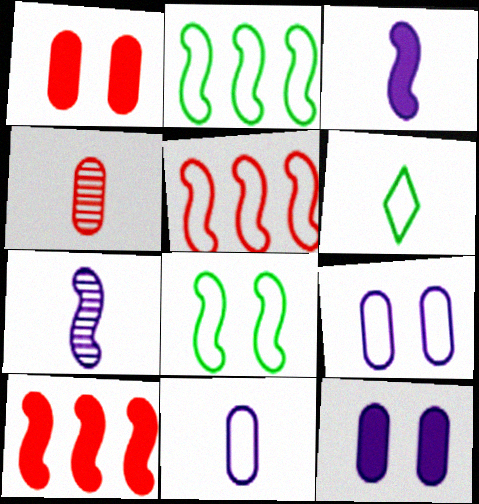[[3, 4, 6], 
[5, 6, 9], 
[7, 8, 10]]